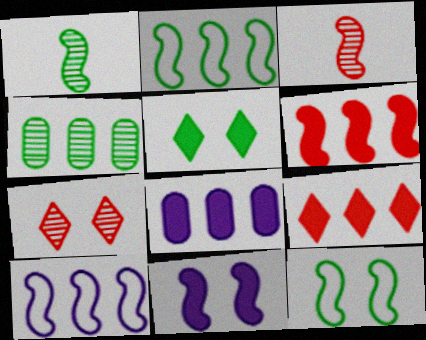[[2, 3, 11], 
[4, 9, 10]]